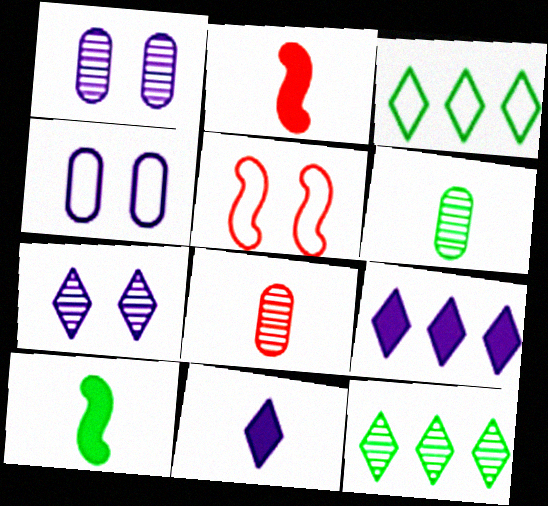[[1, 2, 3], 
[2, 4, 12], 
[5, 6, 9]]